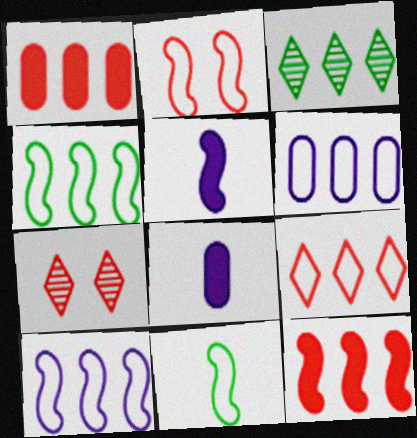[[1, 3, 10], 
[2, 3, 8], 
[2, 10, 11], 
[3, 6, 12], 
[4, 6, 9], 
[4, 7, 8]]